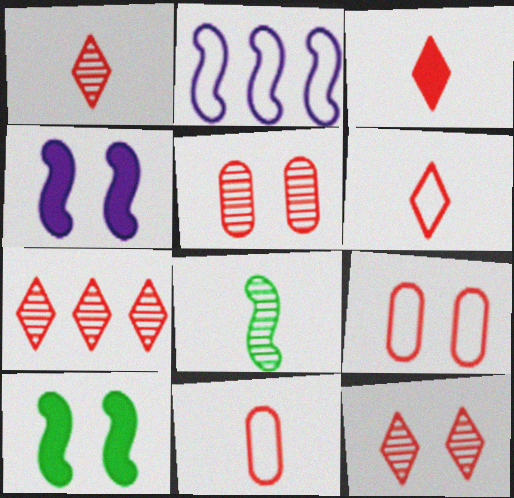[[1, 3, 6], 
[1, 7, 12]]